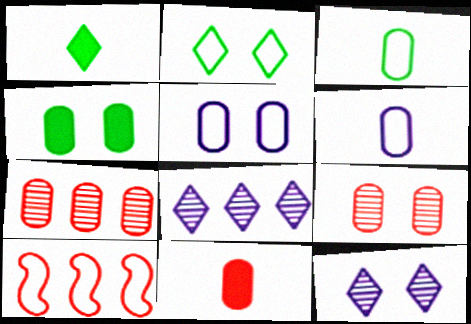[[2, 6, 10], 
[4, 5, 9], 
[4, 6, 7]]